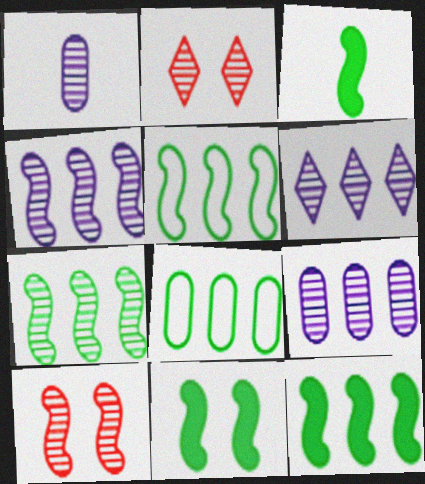[[1, 2, 7], 
[3, 11, 12], 
[4, 6, 9], 
[5, 7, 12]]